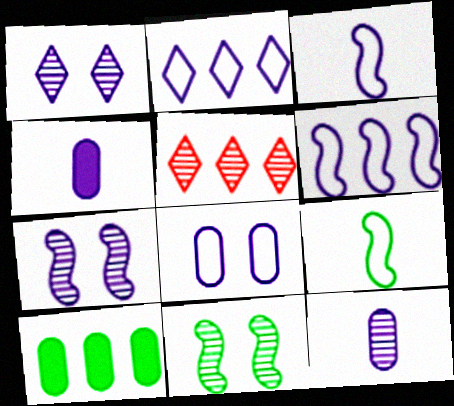[[1, 4, 6], 
[2, 3, 8], 
[2, 4, 7], 
[5, 6, 10], 
[5, 11, 12]]